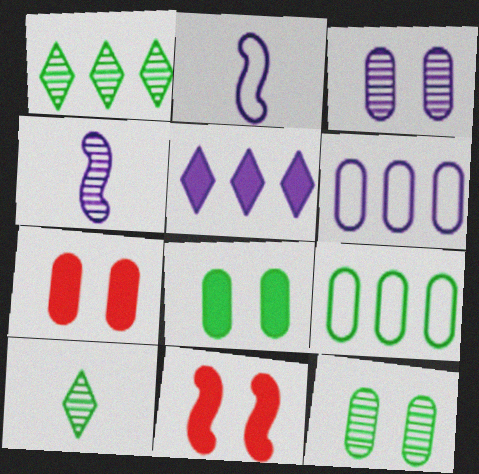[[1, 2, 7], 
[2, 3, 5], 
[6, 10, 11]]